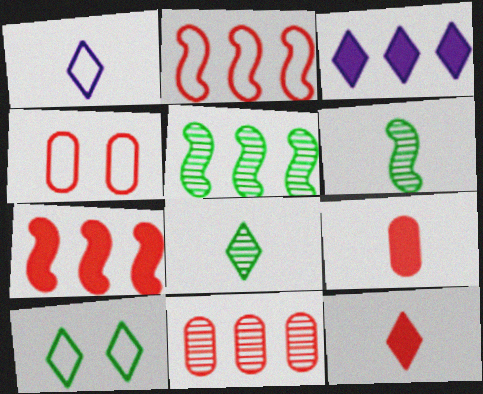[[1, 6, 9], 
[1, 8, 12], 
[3, 4, 6], 
[4, 9, 11]]